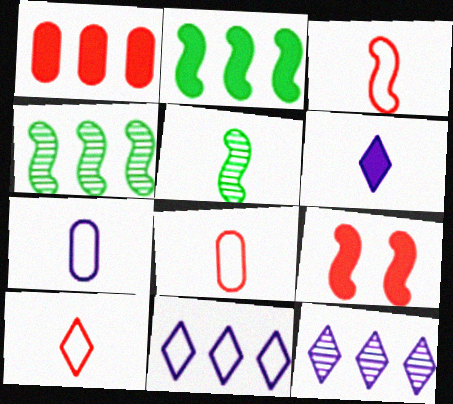[[1, 4, 11], 
[3, 8, 10], 
[5, 6, 8]]